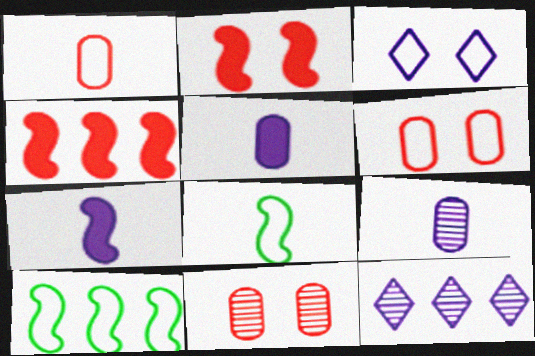[[1, 3, 10]]